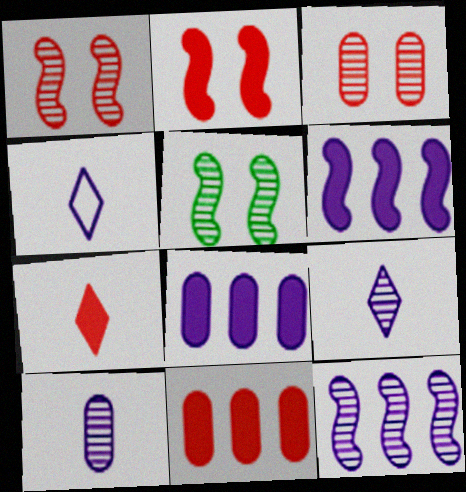[[2, 7, 11], 
[4, 5, 11]]